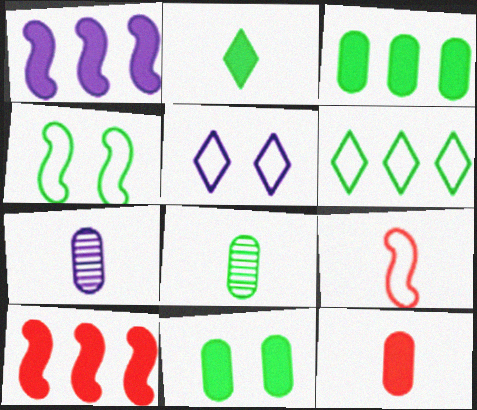[[1, 5, 7], 
[2, 7, 9], 
[5, 8, 10]]